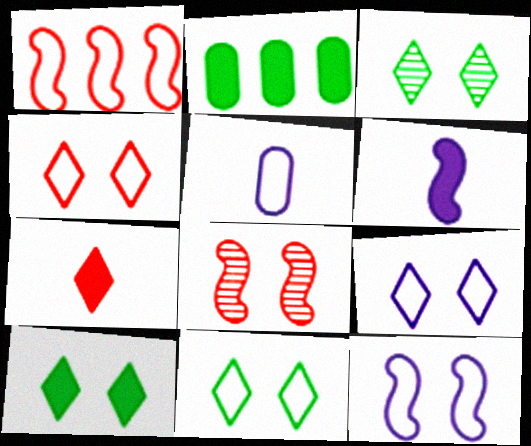[[1, 5, 11], 
[3, 10, 11], 
[4, 9, 11]]